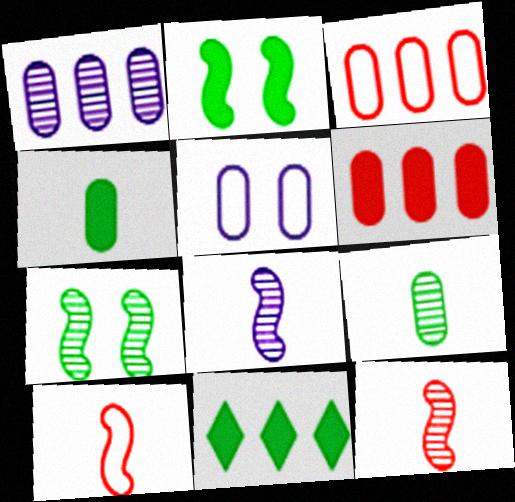[[2, 4, 11], 
[5, 6, 9], 
[5, 11, 12]]